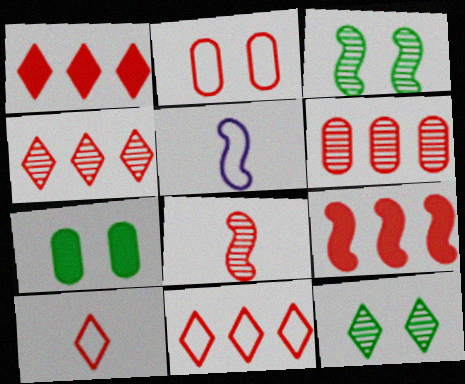[[1, 2, 8], 
[1, 4, 11], 
[3, 5, 9], 
[4, 5, 7], 
[6, 9, 11]]